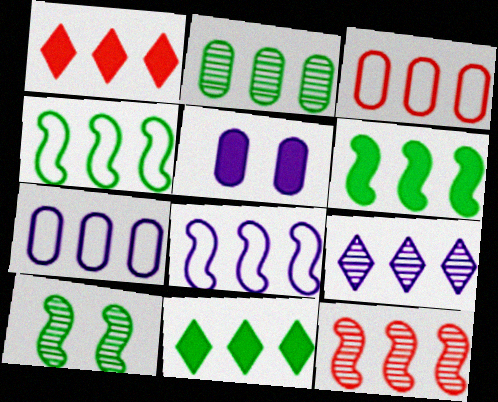[[1, 2, 8], 
[1, 3, 12], 
[2, 4, 11], 
[2, 9, 12], 
[3, 6, 9], 
[6, 8, 12], 
[7, 11, 12]]